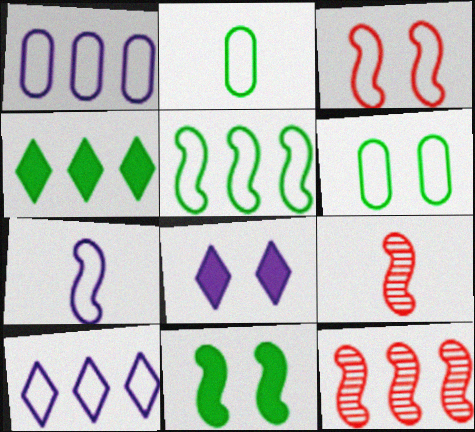[[1, 4, 12], 
[2, 3, 10], 
[2, 8, 12], 
[3, 5, 7], 
[7, 11, 12]]